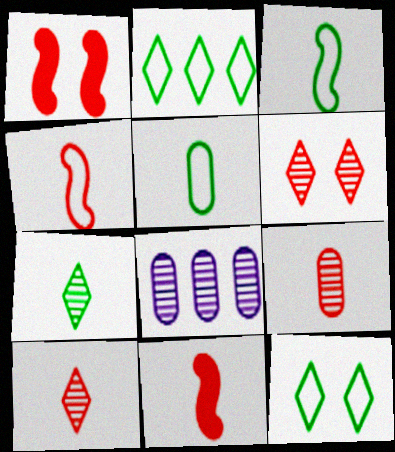[[8, 11, 12]]